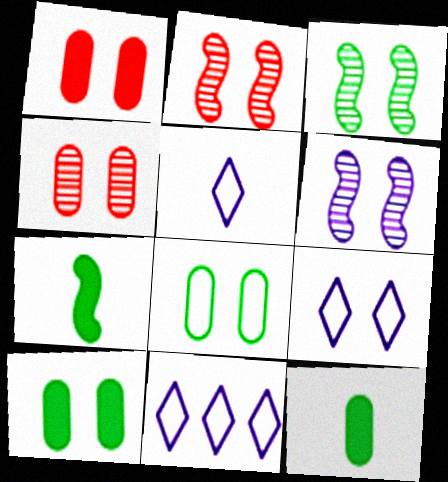[[1, 3, 9], 
[2, 3, 6], 
[2, 9, 10], 
[2, 11, 12], 
[4, 7, 11], 
[5, 9, 11]]